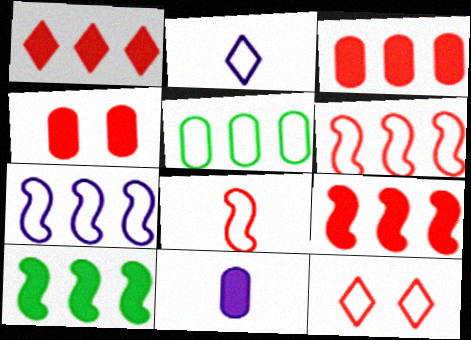[[1, 3, 9]]